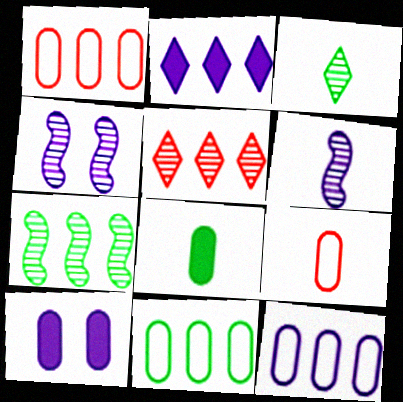[[1, 2, 7], 
[1, 11, 12]]